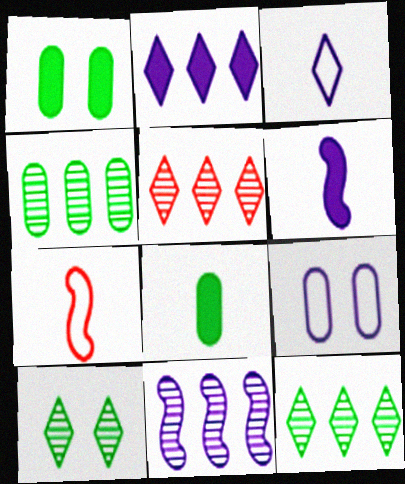[[4, 5, 11]]